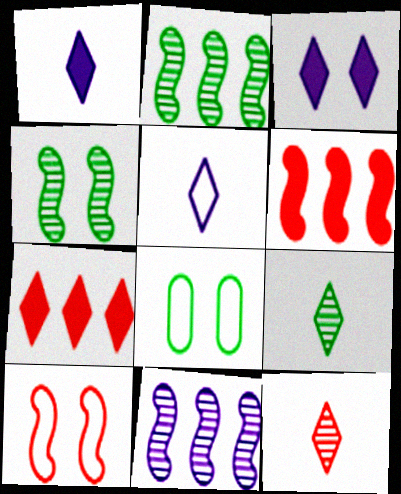[]